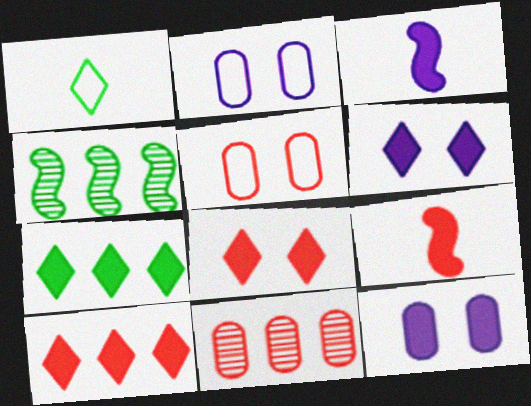[[7, 9, 12]]